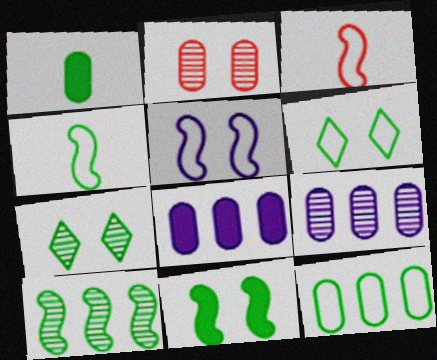[[1, 6, 10], 
[3, 7, 8], 
[4, 6, 12], 
[4, 10, 11]]